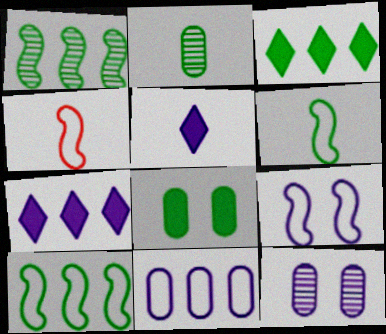[[2, 4, 5], 
[3, 4, 12], 
[4, 9, 10]]